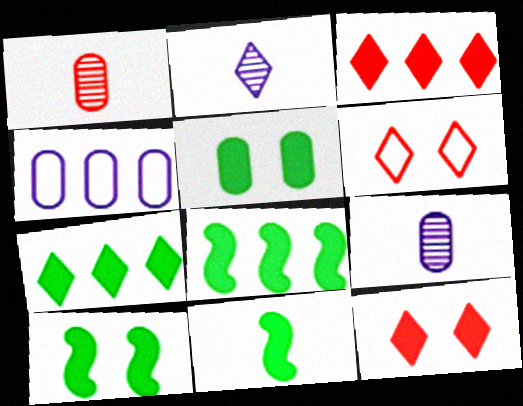[[1, 4, 5], 
[2, 6, 7], 
[5, 7, 11], 
[6, 8, 9], 
[8, 10, 11]]